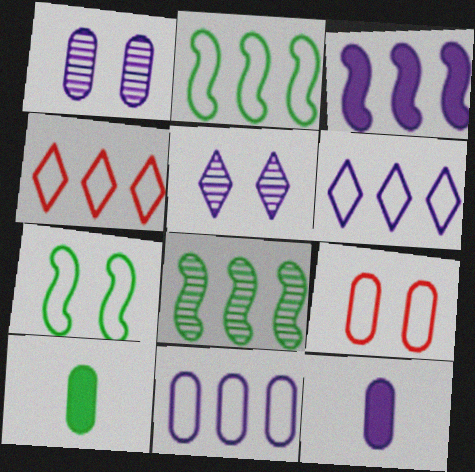[[1, 11, 12], 
[2, 4, 11]]